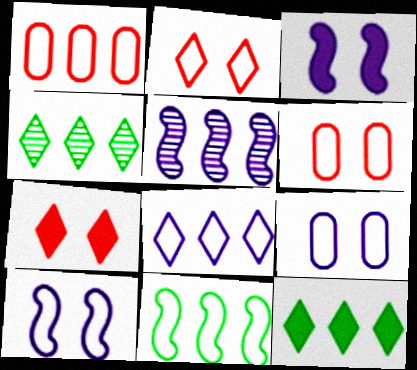[[1, 5, 12], 
[1, 8, 11]]